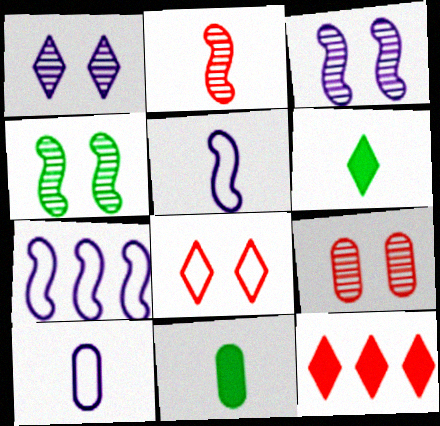[[1, 4, 9], 
[2, 6, 10], 
[4, 10, 12], 
[6, 7, 9]]